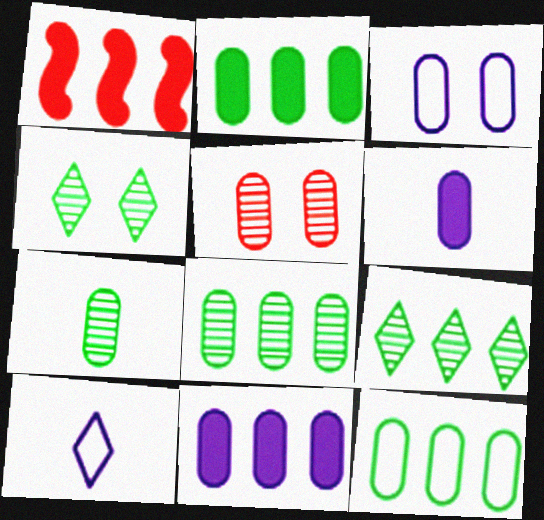[[2, 8, 12], 
[5, 6, 12]]